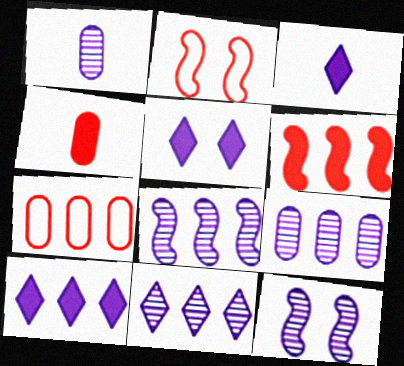[[1, 11, 12], 
[3, 5, 10], 
[8, 9, 11]]